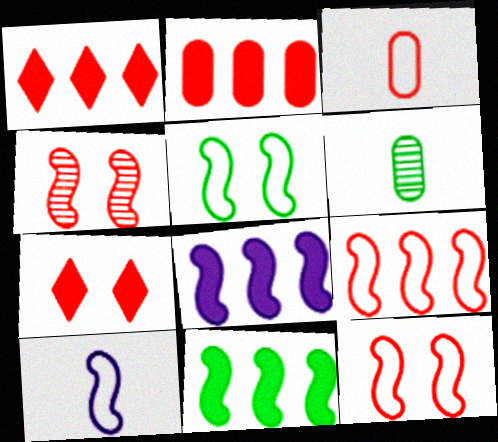[[1, 3, 4], 
[4, 10, 11], 
[5, 9, 10]]